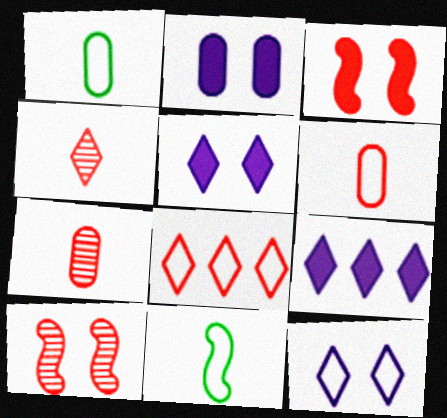[[1, 9, 10], 
[3, 7, 8]]